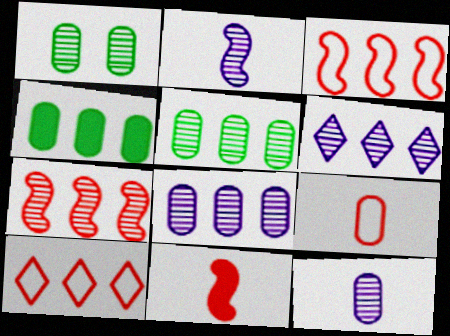[[3, 4, 6], 
[5, 6, 7]]